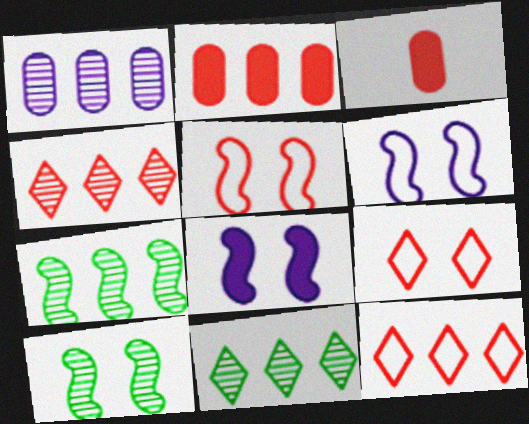[[1, 4, 7], 
[3, 4, 5], 
[3, 6, 11], 
[5, 8, 10]]